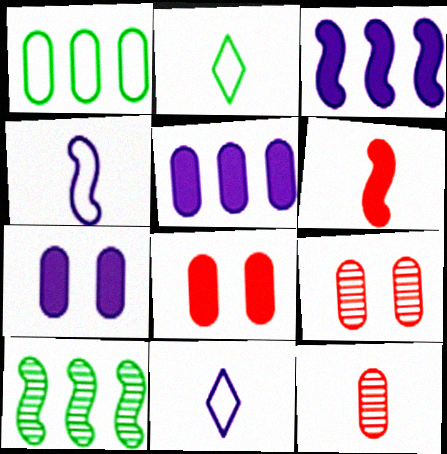[[1, 7, 12], 
[2, 3, 9], 
[8, 10, 11]]